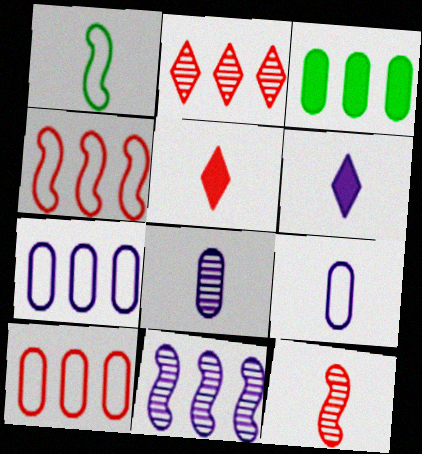[[1, 5, 8]]